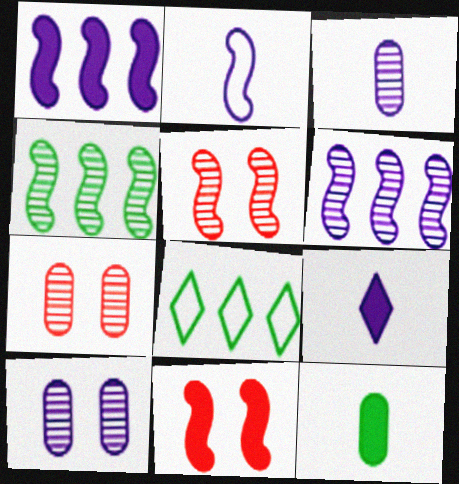[[2, 3, 9], 
[2, 4, 11], 
[3, 8, 11]]